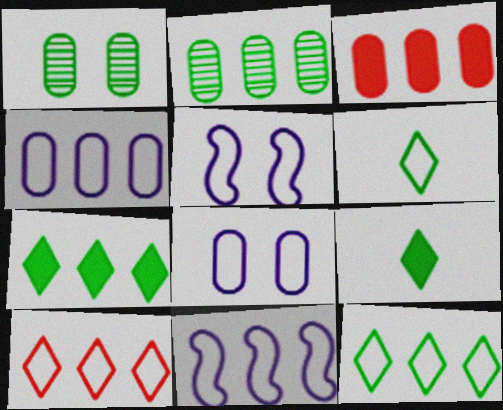[[2, 3, 4]]